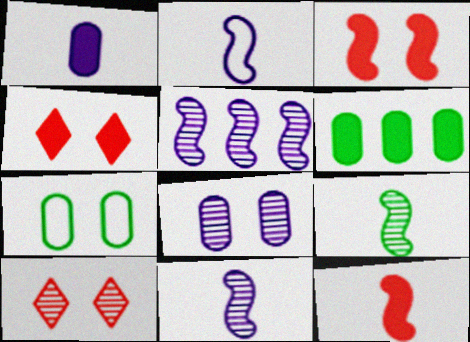[[2, 6, 10], 
[2, 9, 12]]